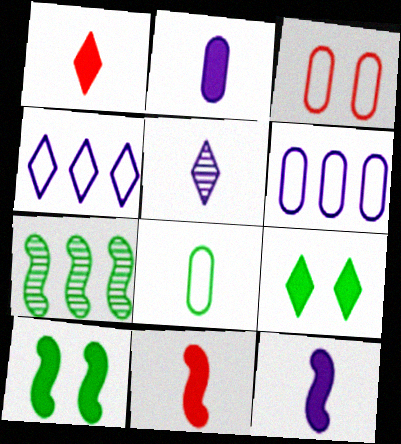[[3, 6, 8], 
[5, 8, 11], 
[7, 8, 9]]